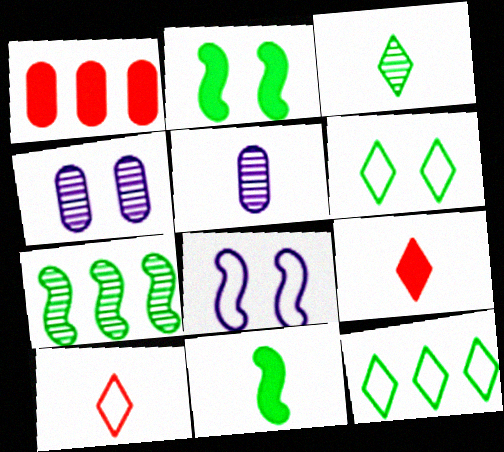[[1, 3, 8], 
[5, 10, 11]]